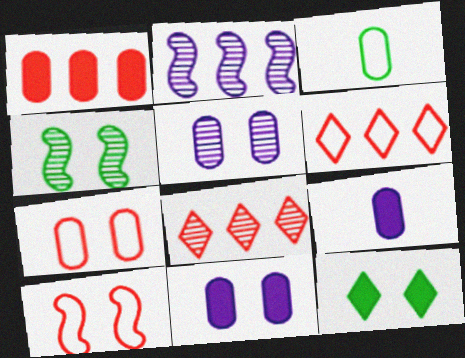[[1, 3, 5], 
[4, 6, 9], 
[5, 10, 12]]